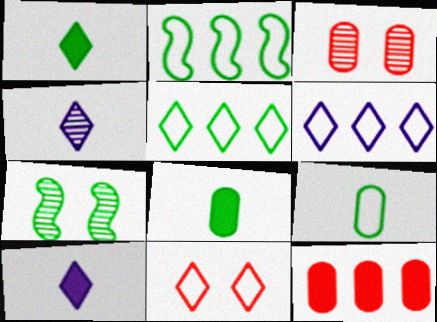[[2, 3, 10], 
[5, 7, 8]]